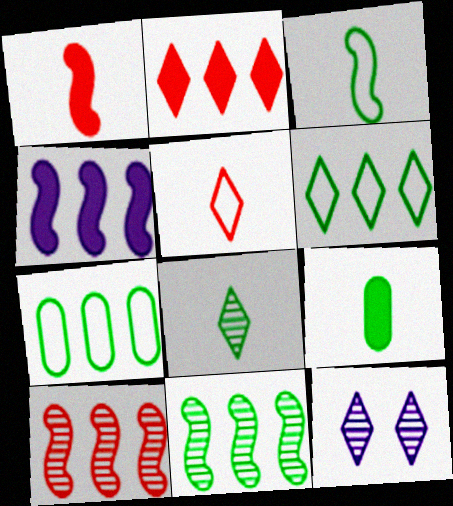[[1, 7, 12], 
[3, 8, 9]]